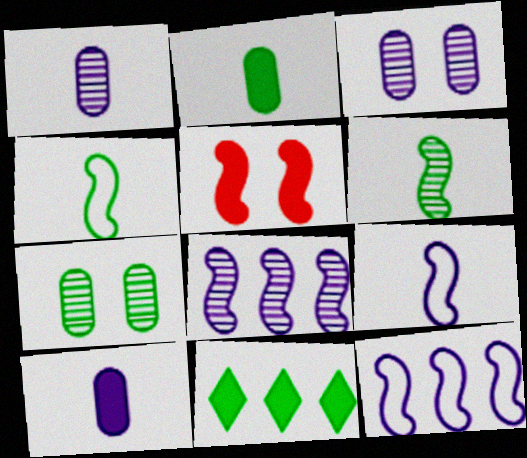[[4, 5, 8], 
[4, 7, 11], 
[5, 6, 12], 
[5, 10, 11]]